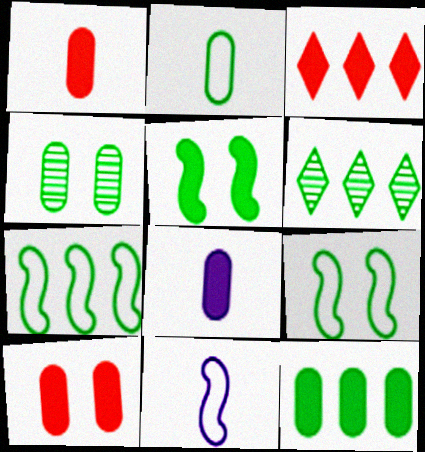[[2, 4, 12], 
[2, 5, 6], 
[3, 4, 11], 
[3, 5, 8], 
[6, 7, 12], 
[6, 10, 11], 
[8, 10, 12]]